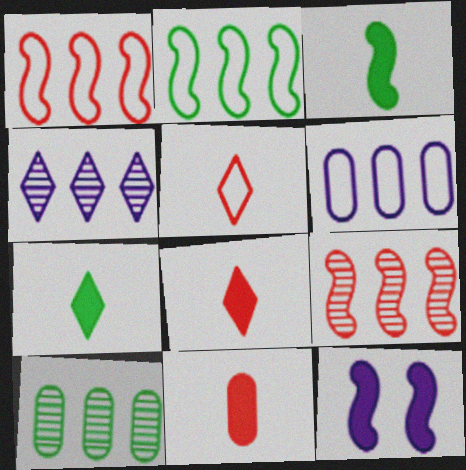[[4, 9, 10], 
[5, 10, 12]]